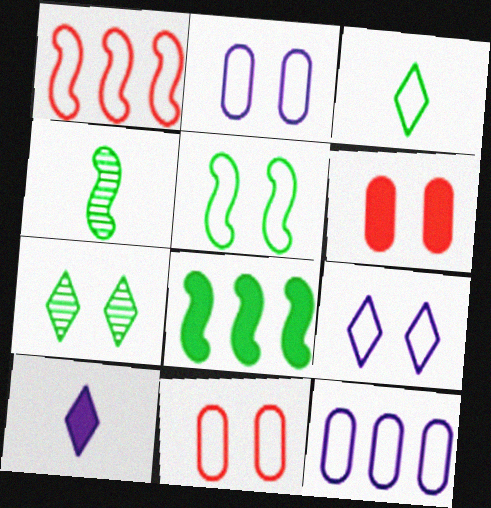[[1, 2, 3], 
[4, 5, 8], 
[5, 9, 11], 
[6, 8, 10]]